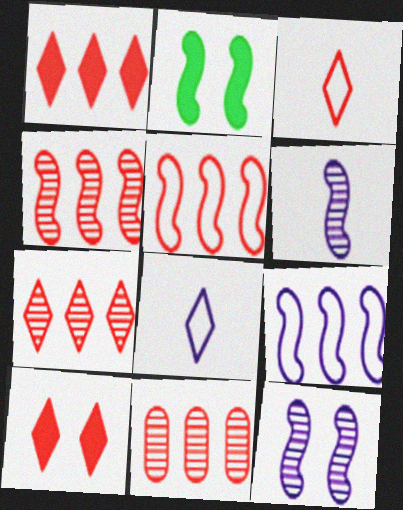[[1, 5, 11], 
[2, 5, 6], 
[2, 8, 11], 
[3, 7, 10], 
[4, 7, 11]]